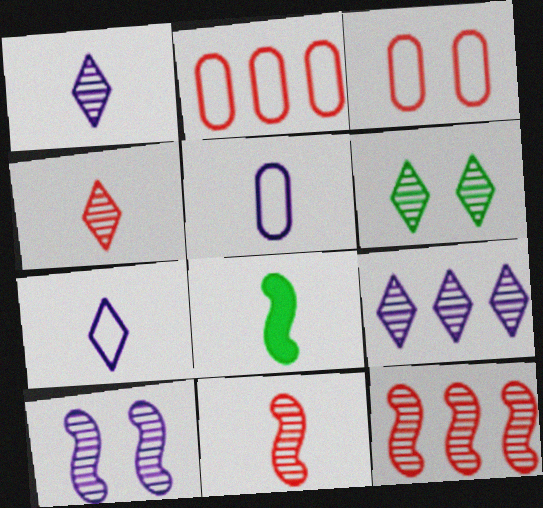[[3, 8, 9], 
[4, 5, 8], 
[4, 6, 9]]